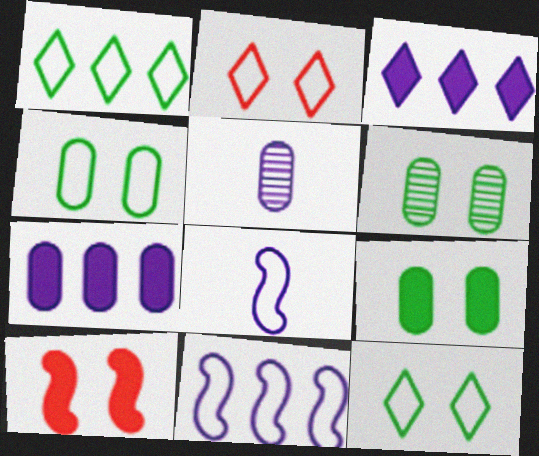[[1, 5, 10], 
[4, 6, 9]]